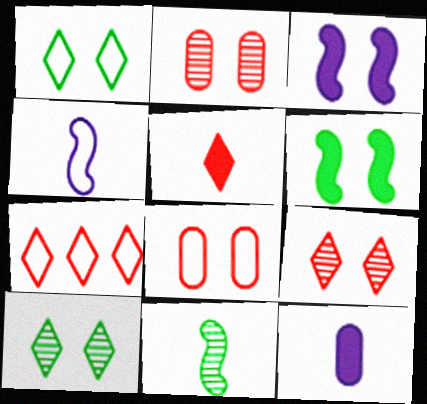[[1, 2, 3], 
[3, 8, 10], 
[5, 7, 9]]